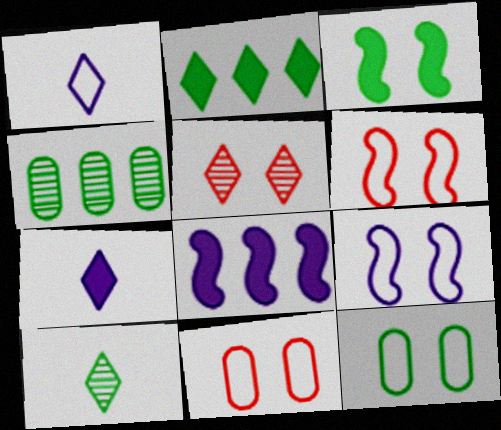[[1, 2, 5], 
[4, 6, 7], 
[8, 10, 11]]